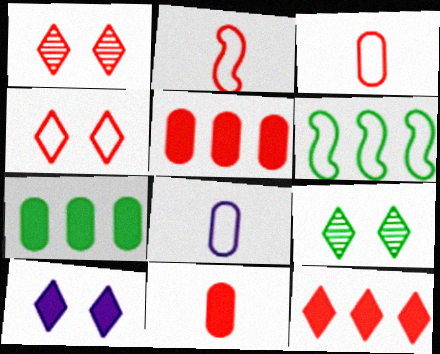[[1, 2, 5], 
[4, 6, 8], 
[4, 9, 10]]